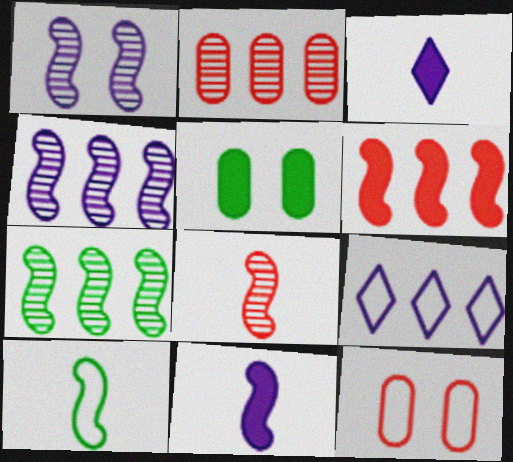[[1, 6, 10], 
[1, 7, 8], 
[3, 5, 6], 
[3, 7, 12], 
[5, 8, 9], 
[8, 10, 11], 
[9, 10, 12]]